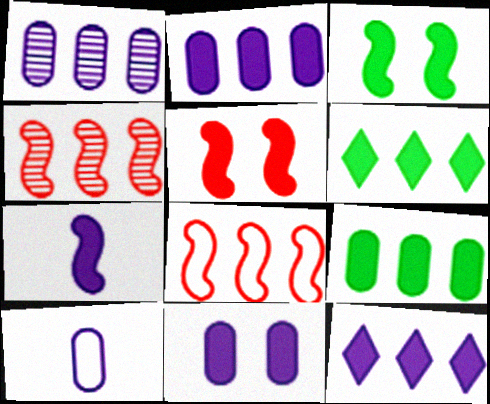[[1, 6, 8], 
[1, 10, 11], 
[7, 11, 12]]